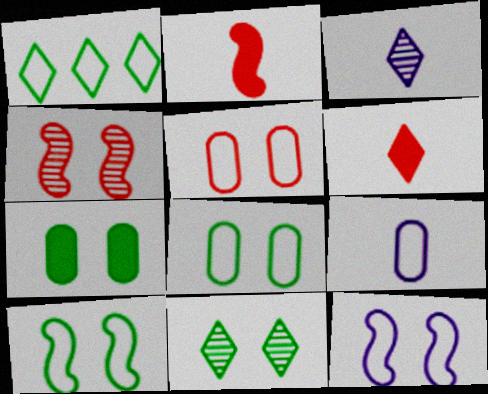[[7, 10, 11]]